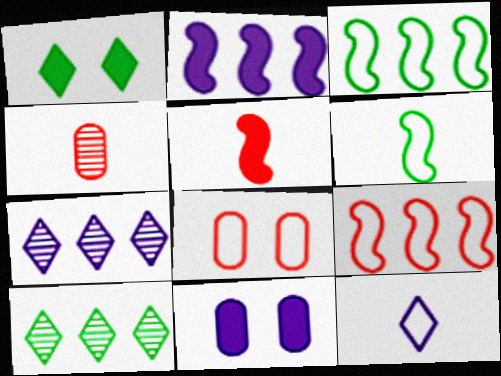[[3, 8, 12]]